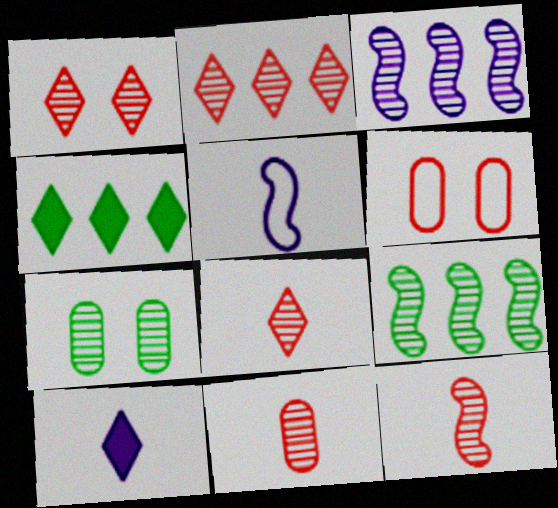[[1, 2, 8], 
[3, 7, 8], 
[6, 9, 10], 
[8, 11, 12]]